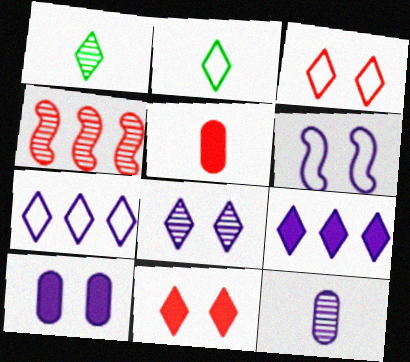[[1, 3, 9], 
[1, 7, 11], 
[2, 3, 7], 
[2, 4, 10], 
[3, 4, 5], 
[6, 8, 10], 
[6, 9, 12]]